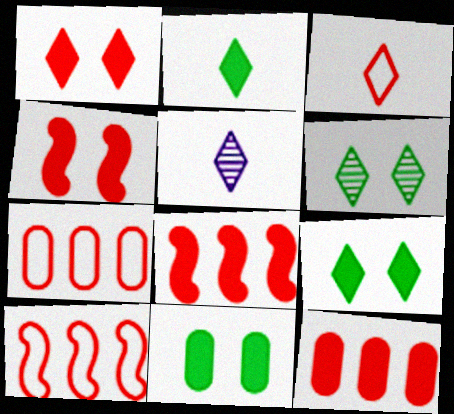[[2, 3, 5], 
[5, 10, 11]]